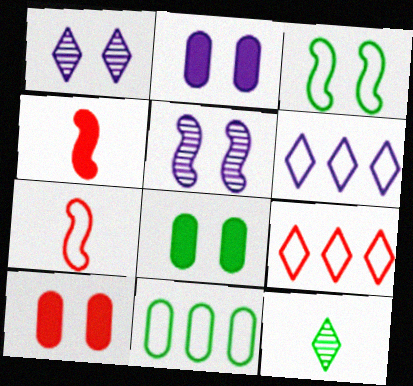[[1, 3, 10], 
[1, 4, 11], 
[2, 8, 10]]